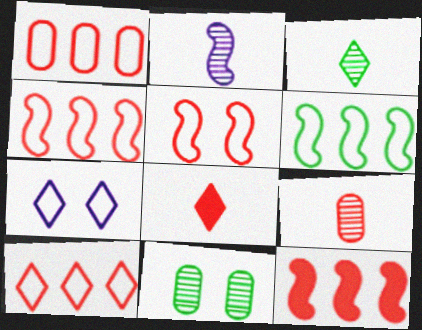[[1, 4, 10], 
[2, 3, 9]]